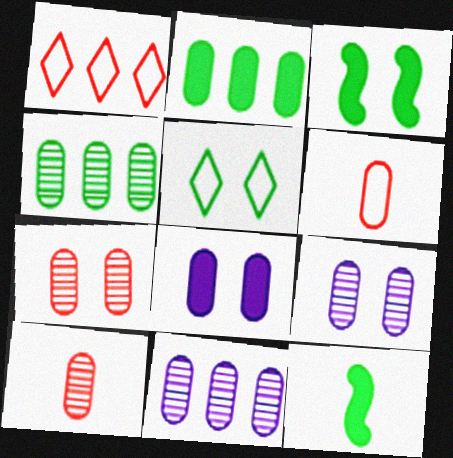[[1, 9, 12], 
[2, 6, 9], 
[4, 5, 12], 
[4, 6, 8], 
[4, 9, 10]]